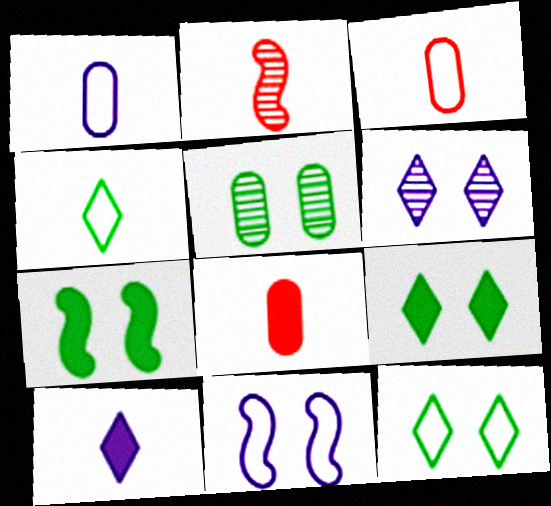[[5, 7, 12]]